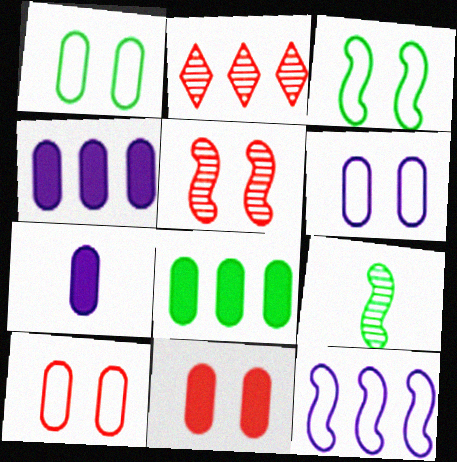[[1, 6, 10], 
[2, 3, 7], 
[2, 8, 12], 
[7, 8, 11]]